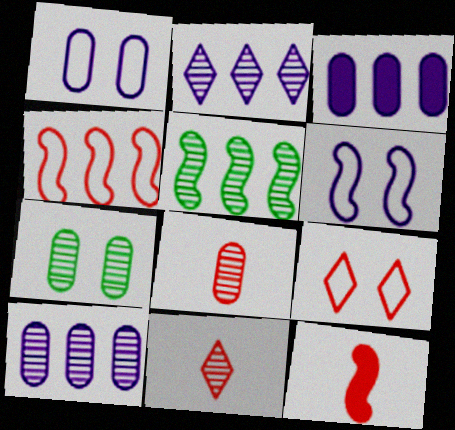[[5, 6, 12], 
[7, 8, 10]]